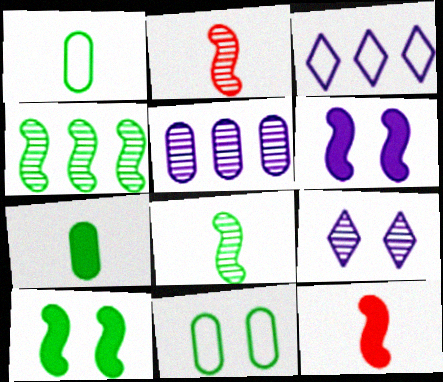[]